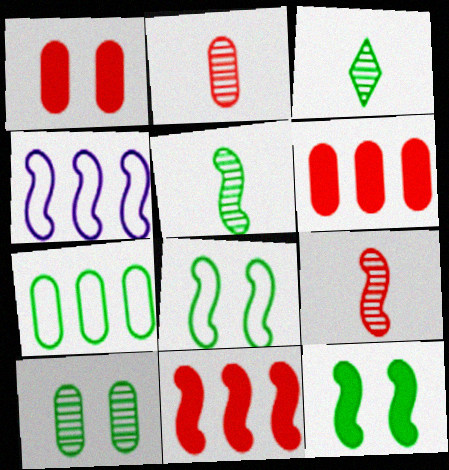[[1, 3, 4], 
[3, 7, 12], 
[4, 9, 12]]